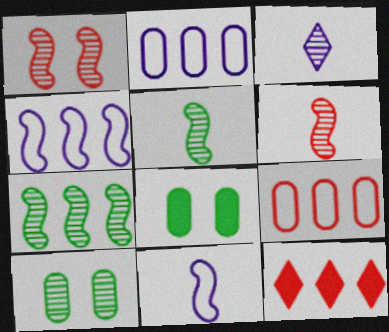[[2, 7, 12], 
[10, 11, 12]]